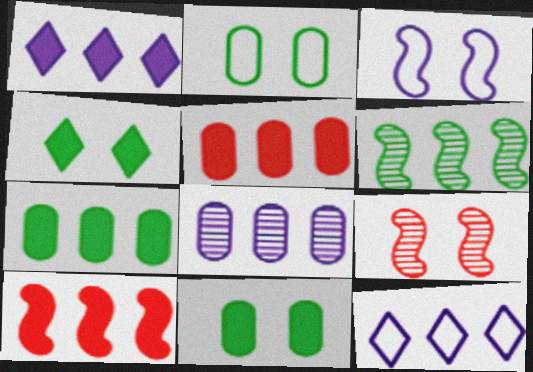[[1, 7, 10], 
[5, 6, 12]]